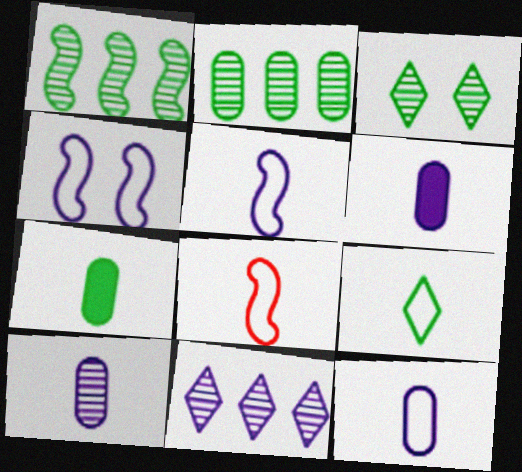[[4, 6, 11], 
[6, 10, 12], 
[8, 9, 12]]